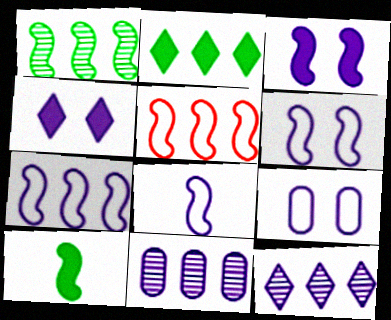[[2, 5, 11], 
[4, 8, 11], 
[6, 7, 8]]